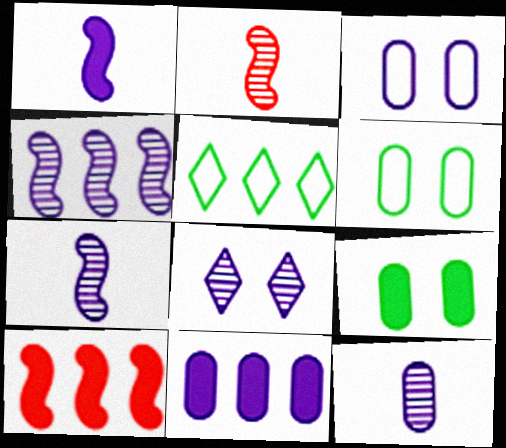[[3, 11, 12], 
[4, 8, 12]]